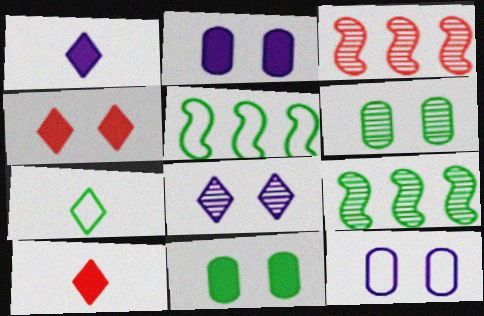[[2, 3, 7], 
[7, 9, 11], 
[9, 10, 12]]